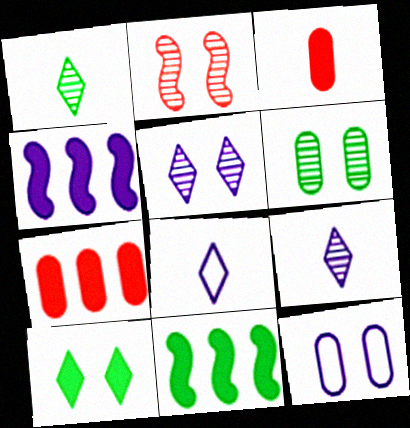[[2, 5, 6], 
[2, 10, 12], 
[3, 4, 10], 
[4, 9, 12]]